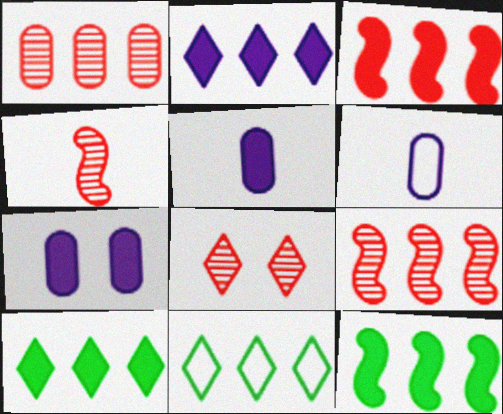[[1, 4, 8], 
[4, 7, 11], 
[6, 8, 12]]